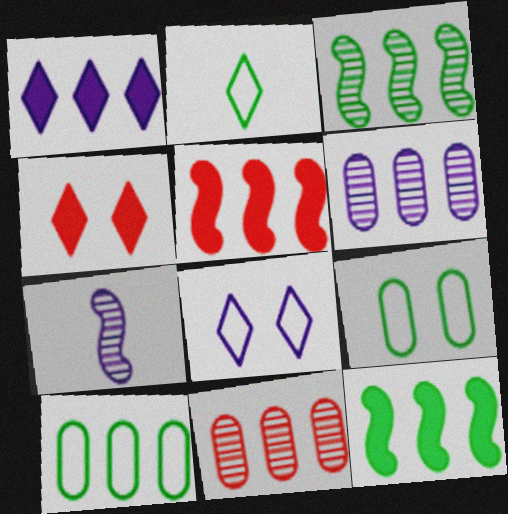[[4, 7, 10]]